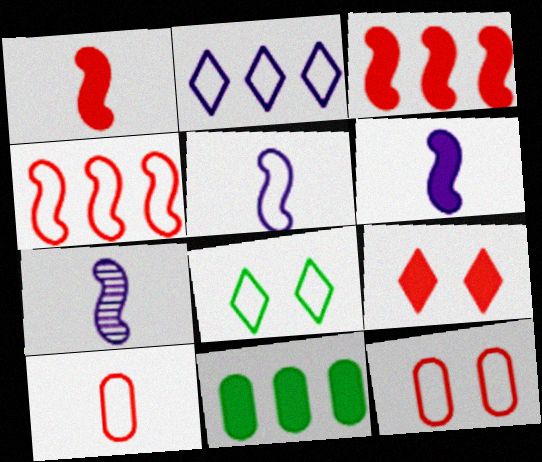[[5, 6, 7], 
[6, 9, 11]]